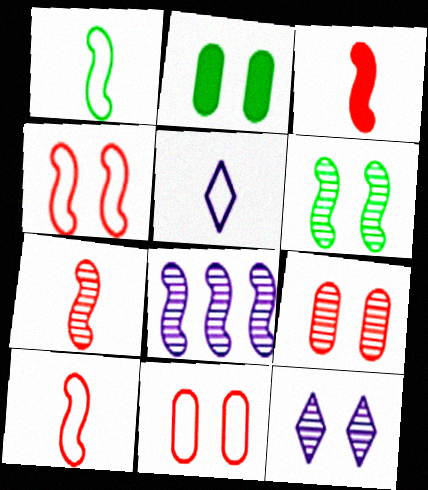[[2, 4, 12], 
[3, 7, 10], 
[6, 7, 8], 
[6, 9, 12]]